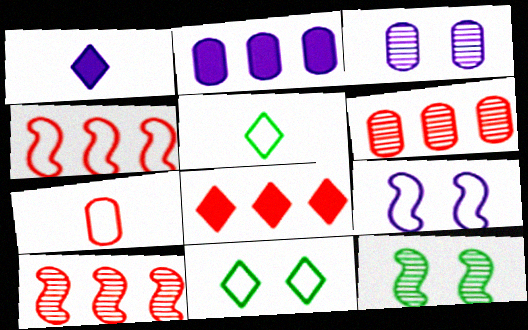[[4, 6, 8]]